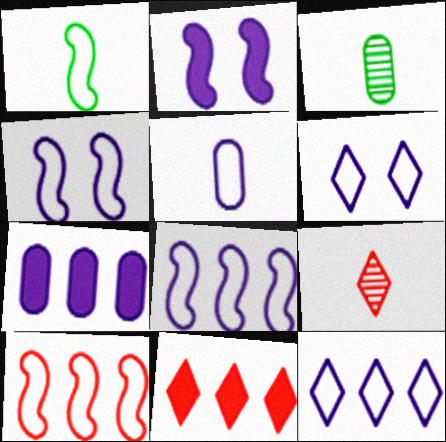[[1, 4, 10], 
[3, 4, 11], 
[4, 5, 12], 
[5, 6, 8]]